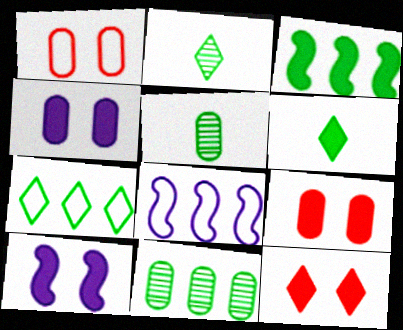[[2, 8, 9], 
[3, 7, 11], 
[5, 8, 12]]